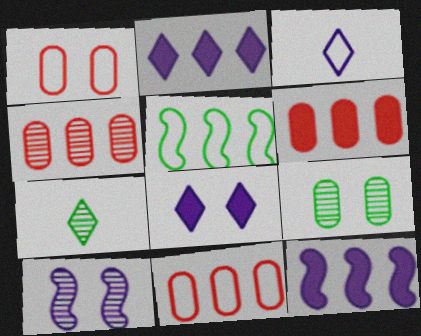[[1, 3, 5], 
[1, 7, 12], 
[2, 4, 5], 
[4, 6, 11], 
[4, 7, 10]]